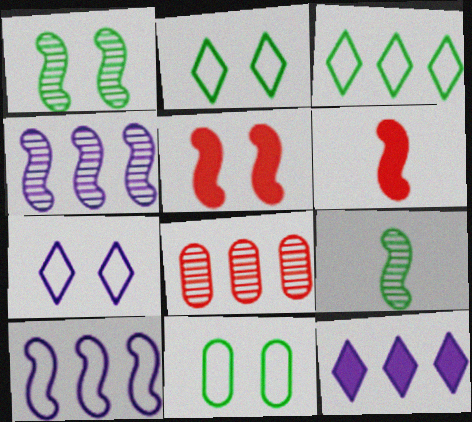[[1, 6, 10], 
[5, 9, 10]]